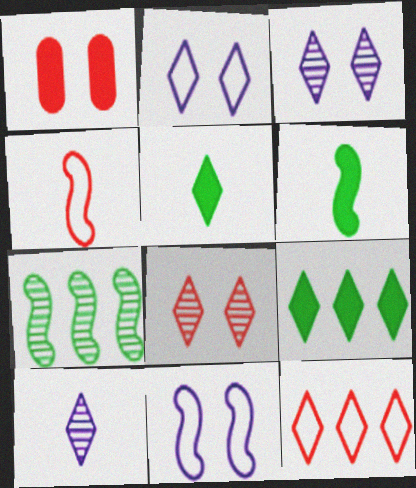[[3, 5, 12]]